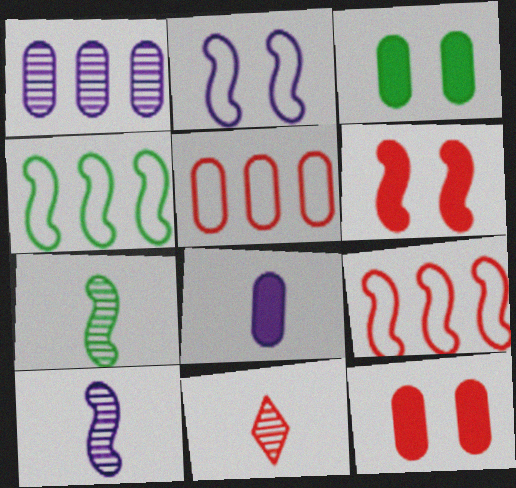[[4, 6, 10], 
[5, 6, 11], 
[9, 11, 12]]